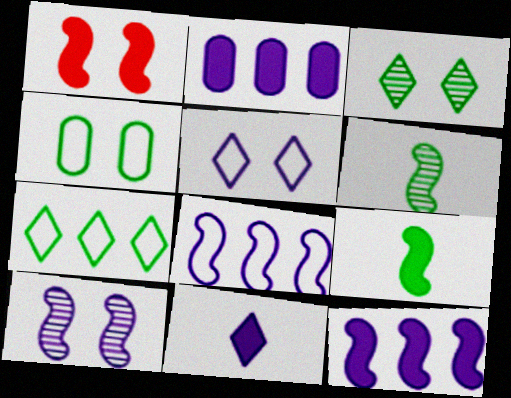[[1, 6, 8], 
[1, 9, 12]]